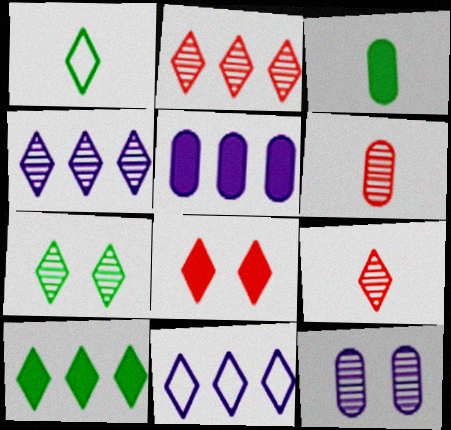[[1, 4, 8], 
[1, 7, 10], 
[2, 10, 11], 
[4, 7, 9]]